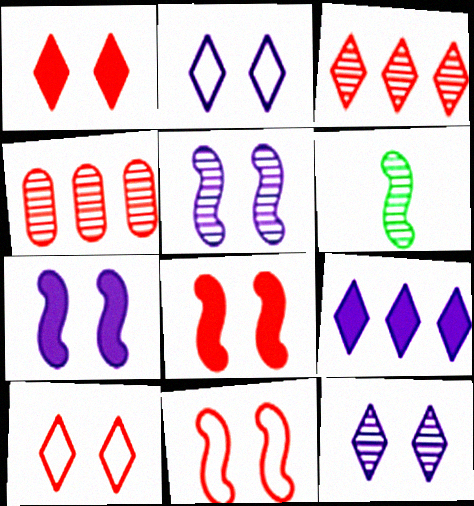[[4, 6, 12]]